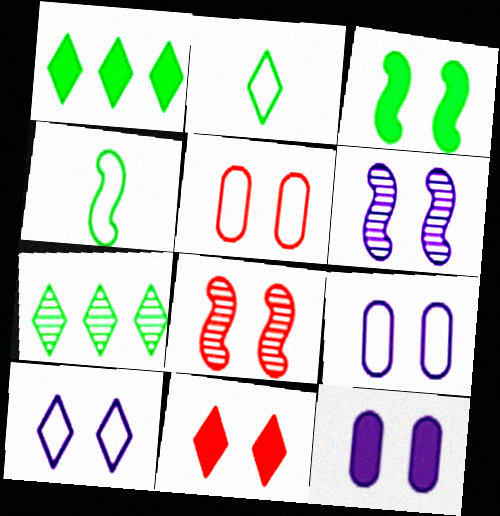[[3, 11, 12], 
[5, 8, 11], 
[6, 10, 12]]